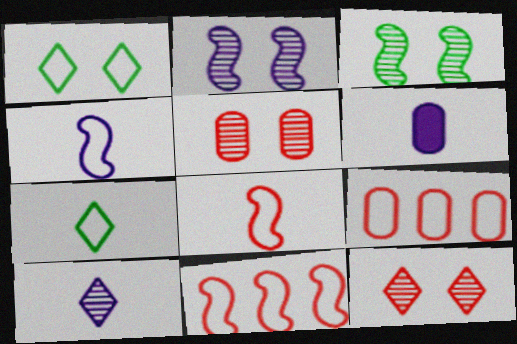[[1, 4, 9], 
[4, 6, 10]]